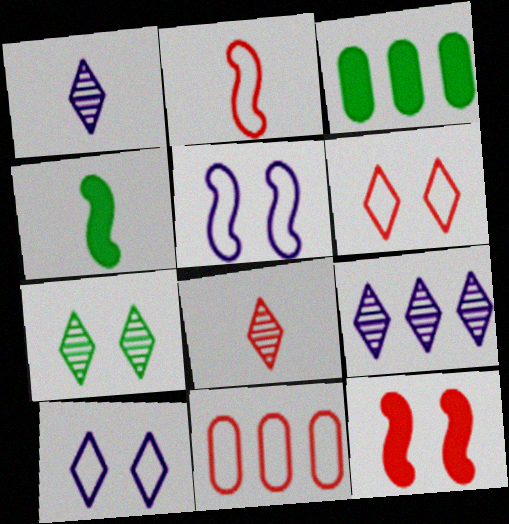[[2, 6, 11], 
[3, 5, 8], 
[7, 8, 9], 
[8, 11, 12]]